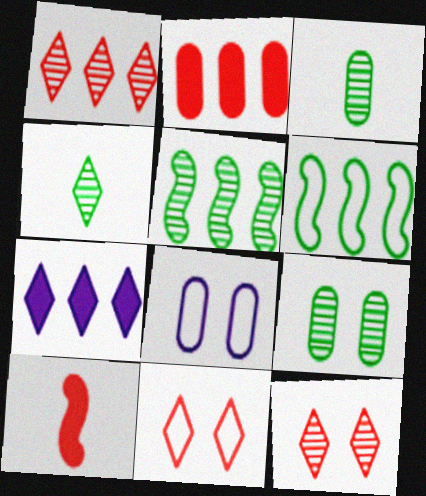[[2, 3, 8], 
[4, 5, 9], 
[4, 7, 11]]